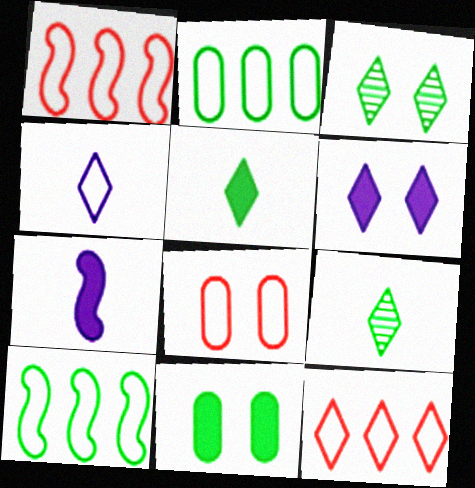[[4, 8, 10], 
[6, 9, 12], 
[9, 10, 11]]